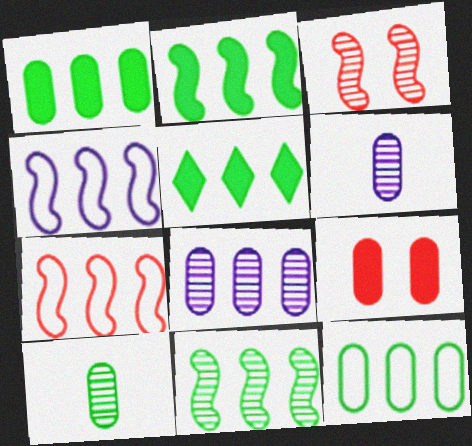[[1, 2, 5], 
[5, 7, 8], 
[5, 11, 12], 
[6, 9, 12]]